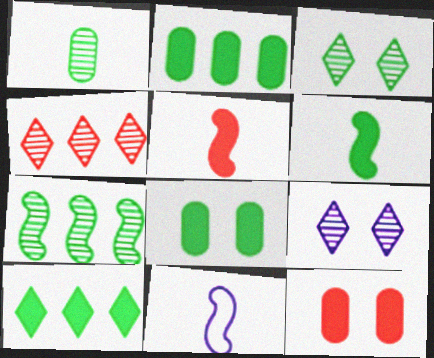[[1, 3, 7], 
[4, 8, 11], 
[6, 8, 10]]